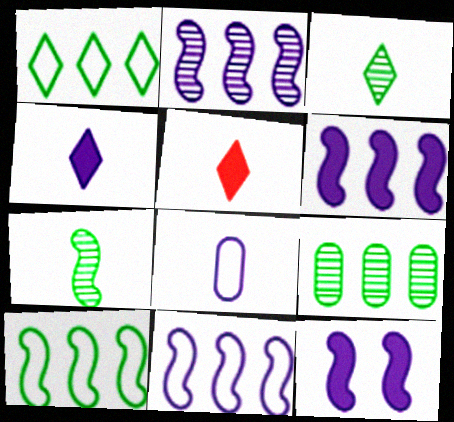[[2, 6, 11], 
[5, 7, 8]]